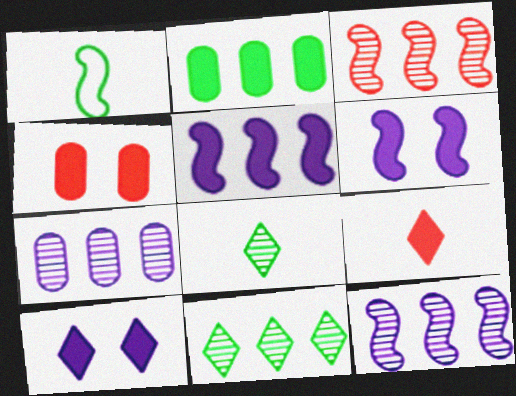[[1, 3, 6], 
[2, 6, 9], 
[3, 7, 11]]